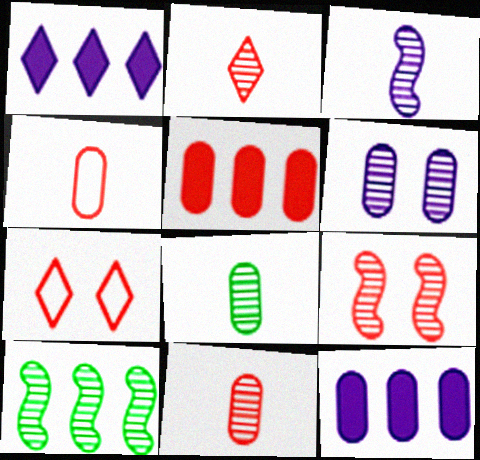[[2, 3, 8], 
[2, 6, 10], 
[3, 9, 10]]